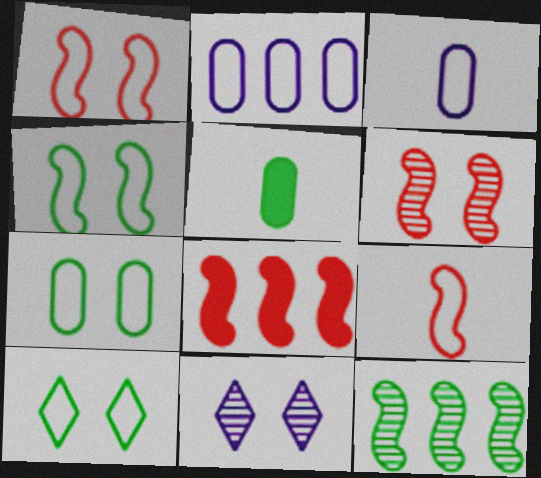[[2, 9, 10], 
[4, 7, 10], 
[5, 10, 12], 
[6, 8, 9]]